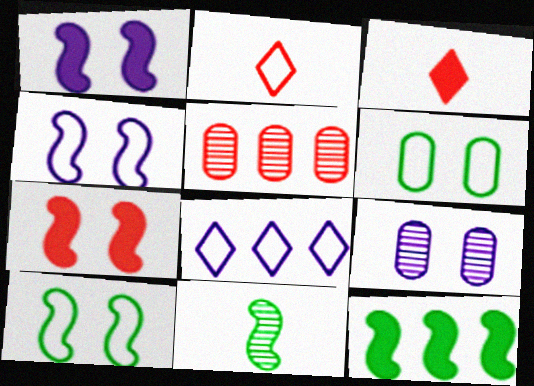[[2, 5, 7], 
[2, 9, 12], 
[5, 8, 12], 
[10, 11, 12]]